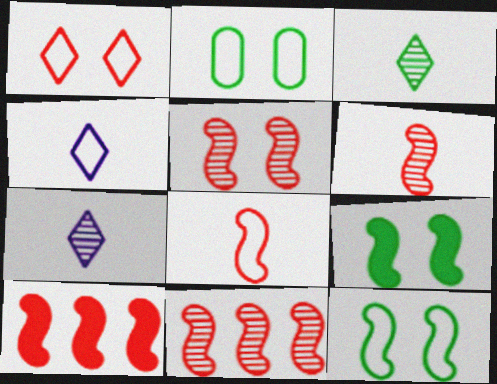[[2, 7, 10], 
[5, 6, 11], 
[5, 8, 10]]